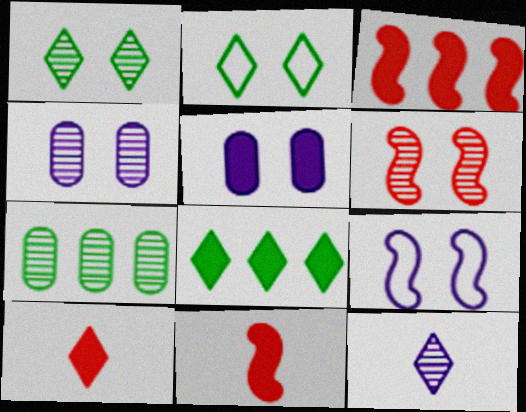[[1, 4, 6], 
[2, 5, 6], 
[5, 8, 11], 
[6, 7, 12], 
[7, 9, 10]]